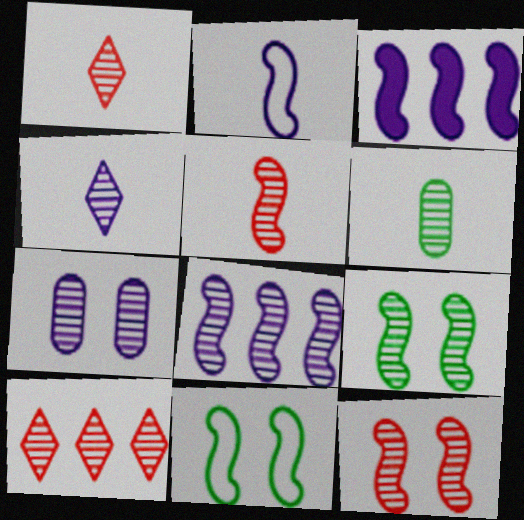[[3, 5, 11], 
[4, 5, 6], 
[4, 7, 8], 
[5, 8, 9]]